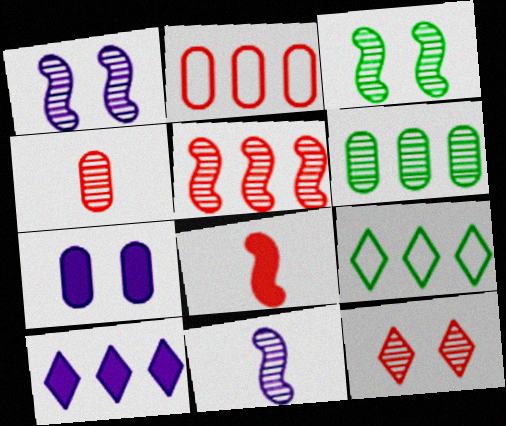[[2, 8, 12], 
[3, 5, 11], 
[4, 5, 12], 
[6, 11, 12]]